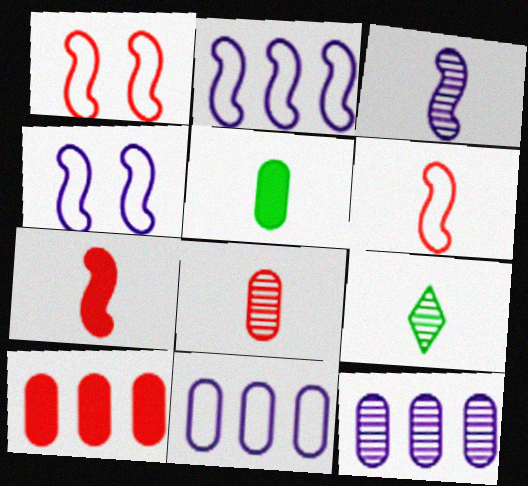[[3, 8, 9], 
[4, 9, 10]]